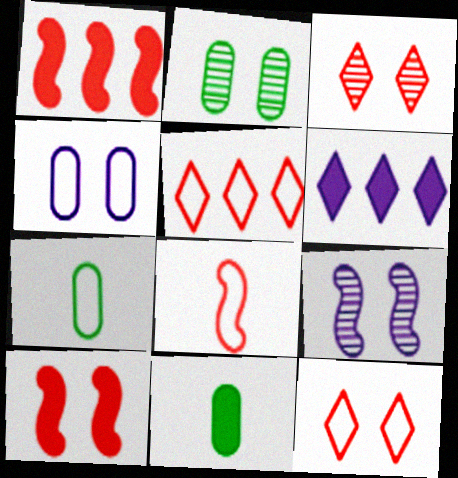[[2, 3, 9], 
[2, 6, 8], 
[5, 9, 11], 
[6, 10, 11]]